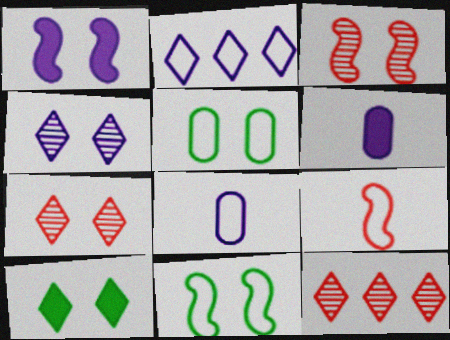[[1, 3, 11], 
[1, 5, 7], 
[2, 5, 9], 
[6, 11, 12]]